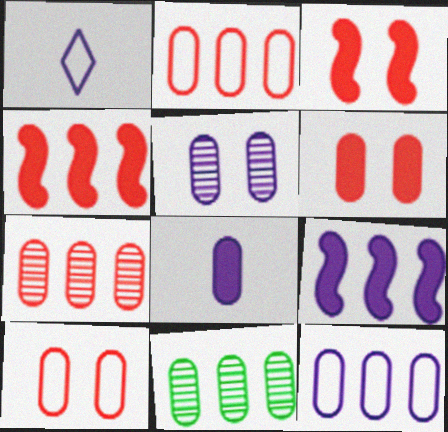[[1, 3, 11], 
[1, 5, 9], 
[5, 8, 12], 
[8, 10, 11]]